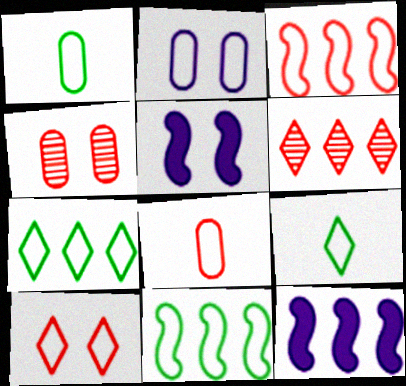[[1, 5, 6], 
[2, 3, 9], 
[3, 8, 10], 
[4, 9, 12]]